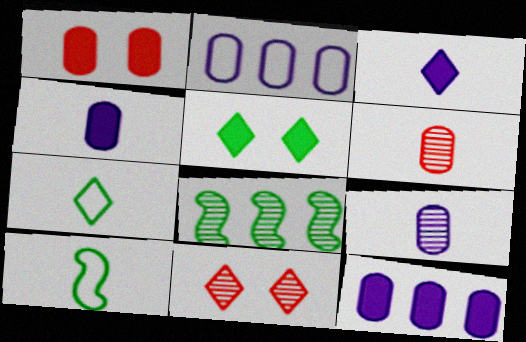[[3, 6, 10], 
[8, 9, 11], 
[10, 11, 12]]